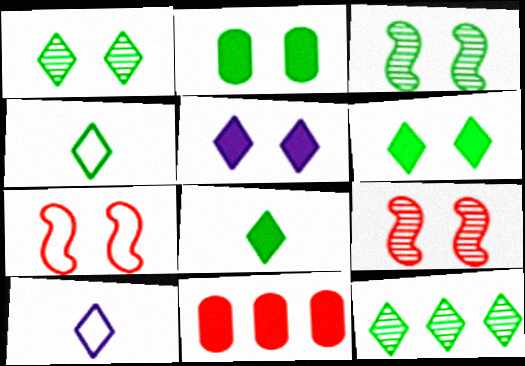[[3, 10, 11], 
[4, 6, 12]]